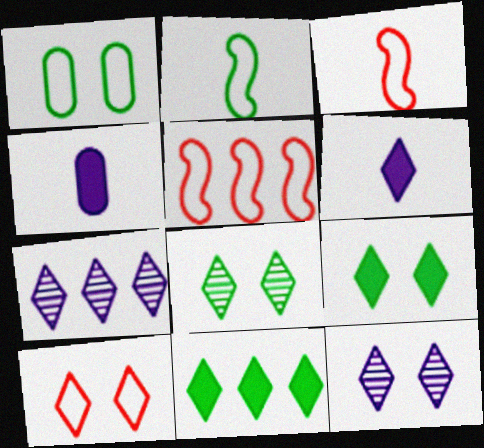[[4, 5, 8], 
[9, 10, 12]]